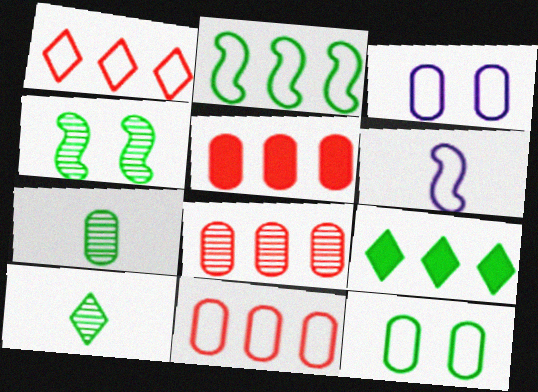[[1, 6, 12], 
[3, 5, 7], 
[5, 8, 11]]